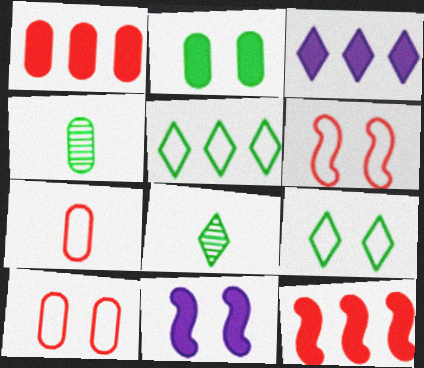[[3, 4, 6]]